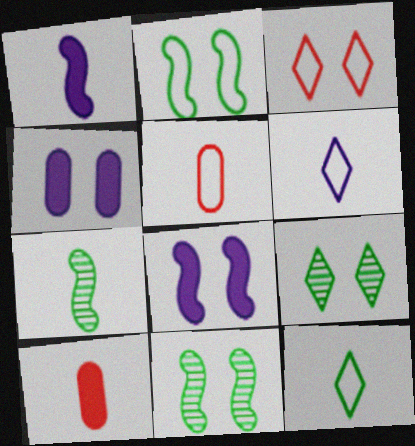[[3, 4, 11], 
[6, 7, 10]]